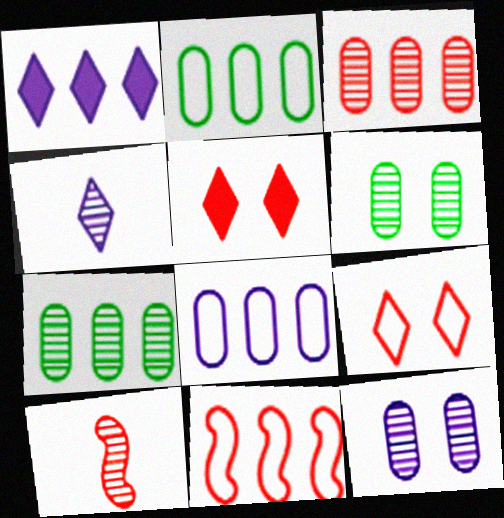[[1, 7, 11]]